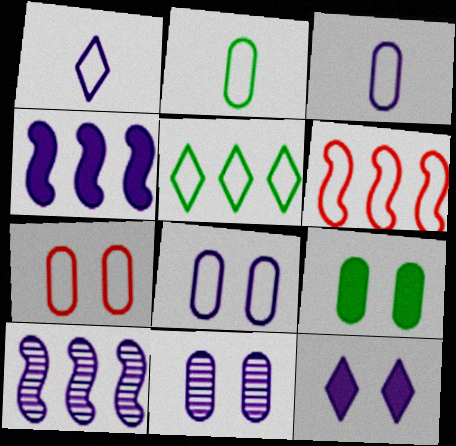[[1, 4, 11], 
[3, 10, 12], 
[7, 9, 11]]